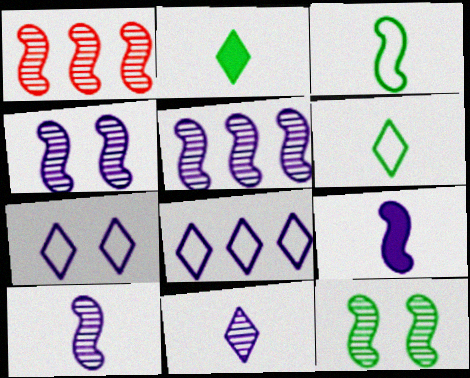[[1, 10, 12], 
[4, 5, 10]]